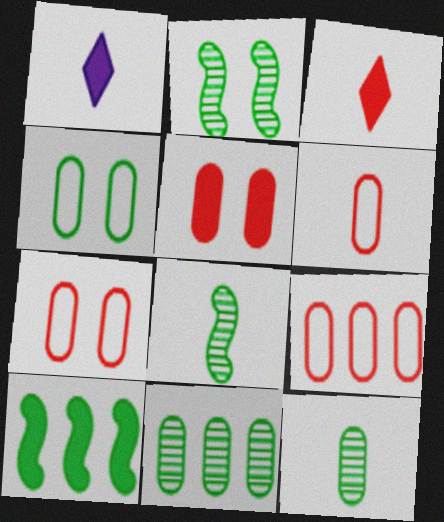[[1, 2, 9], 
[1, 5, 10], 
[1, 6, 8], 
[6, 7, 9]]